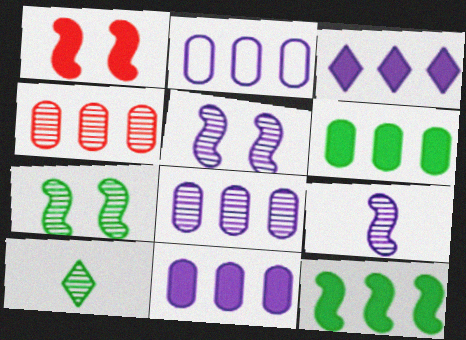[[1, 2, 10], 
[2, 4, 6], 
[2, 8, 11], 
[4, 5, 10]]